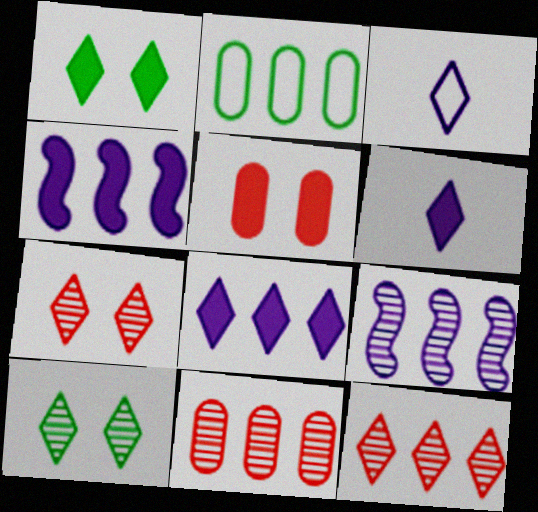[[1, 3, 12], 
[2, 4, 12]]